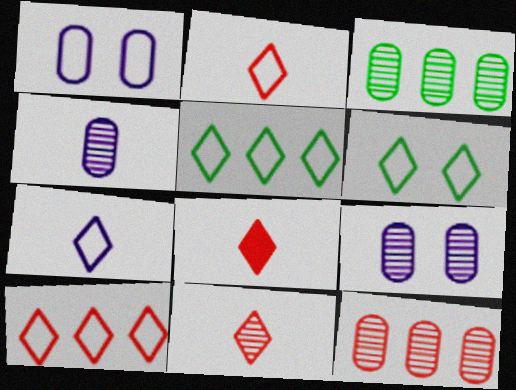[[2, 8, 11], 
[6, 7, 10]]